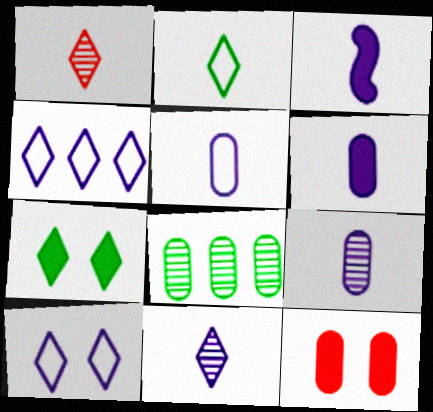[[1, 4, 7], 
[3, 5, 11], 
[5, 6, 9], 
[5, 8, 12]]